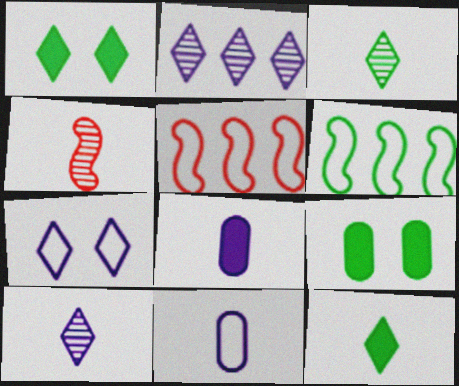[[3, 6, 9], 
[4, 11, 12], 
[5, 9, 10]]